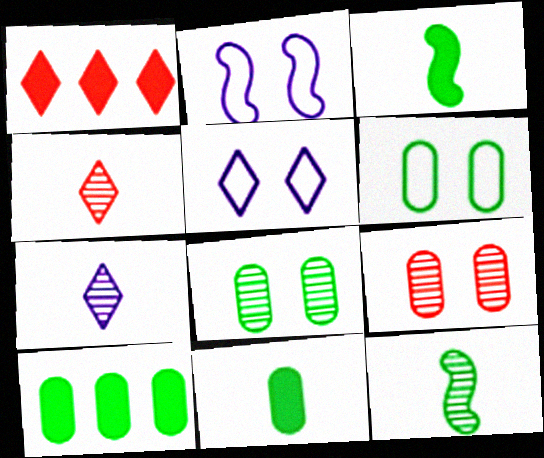[[2, 4, 10]]